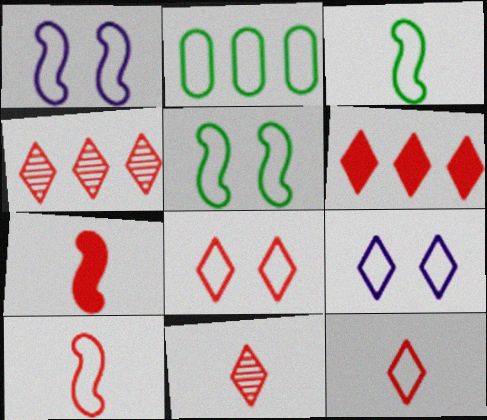[[1, 2, 12], 
[2, 9, 10], 
[6, 8, 11]]